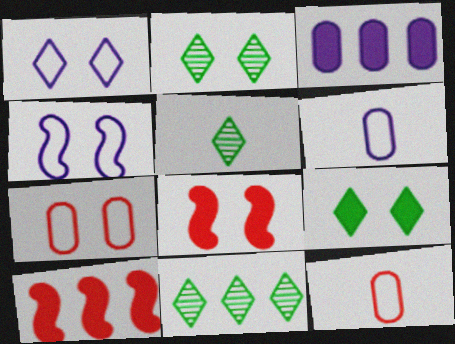[[2, 5, 11], 
[2, 6, 10], 
[6, 8, 11]]